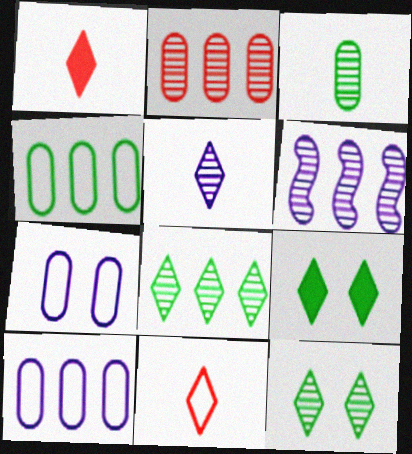[[2, 6, 8]]